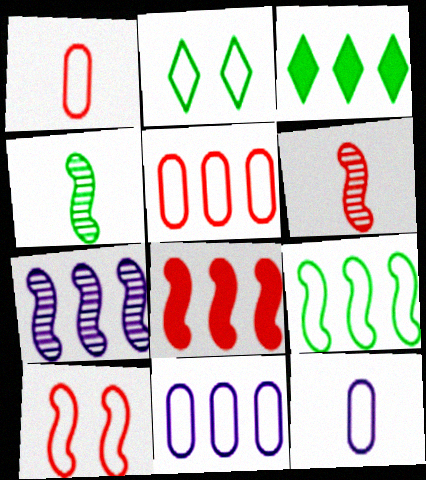[[3, 5, 7], 
[6, 8, 10], 
[7, 8, 9]]